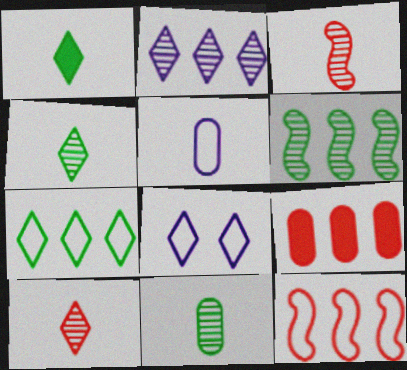[[1, 3, 5]]